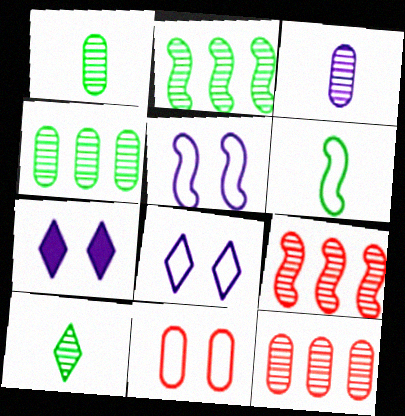[[6, 7, 12]]